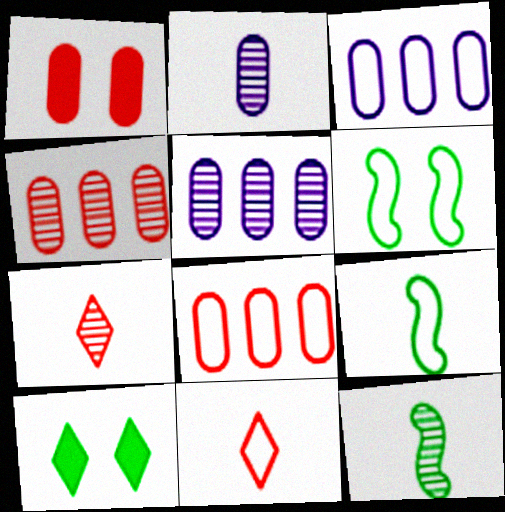[[2, 7, 12], 
[3, 6, 11]]